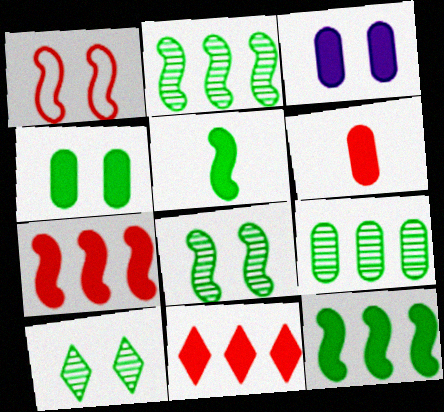[[1, 3, 10], 
[3, 5, 11]]